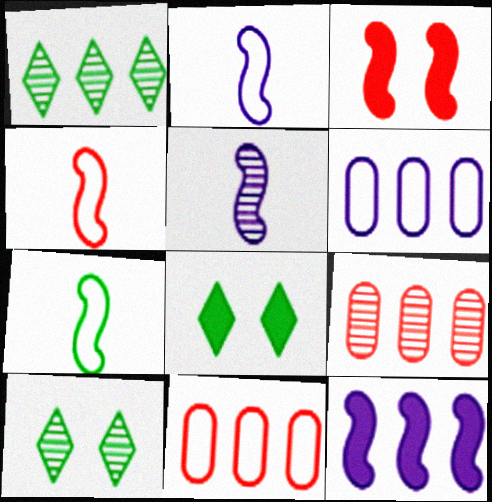[[1, 11, 12], 
[2, 4, 7], 
[2, 8, 9], 
[5, 8, 11], 
[5, 9, 10]]